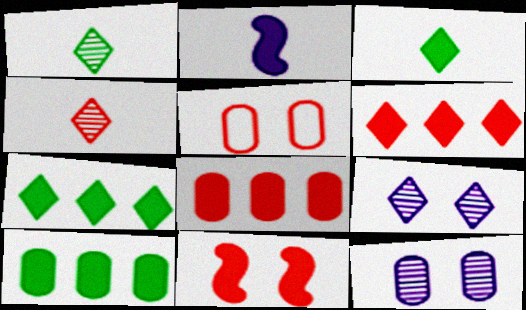[]